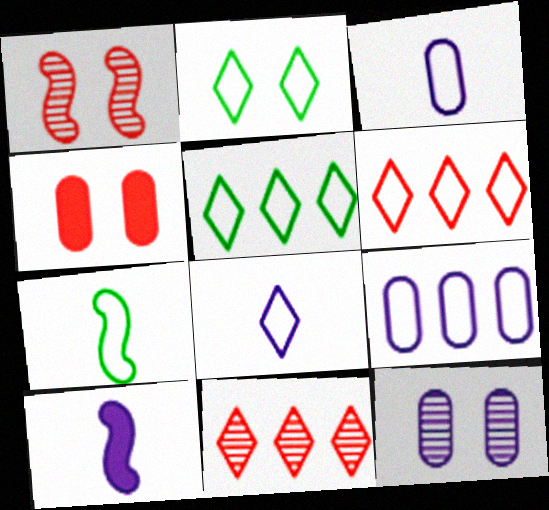[[2, 6, 8]]